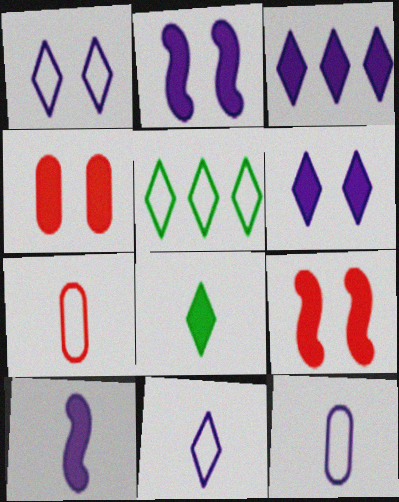[]